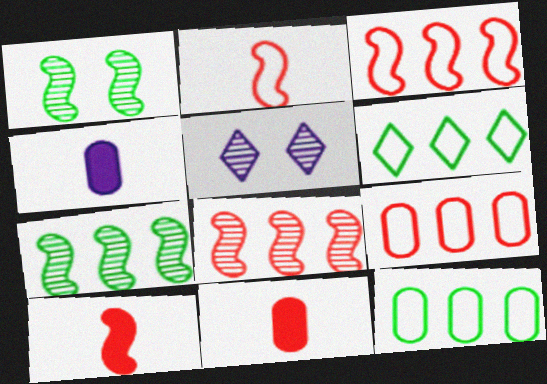[[5, 10, 12]]